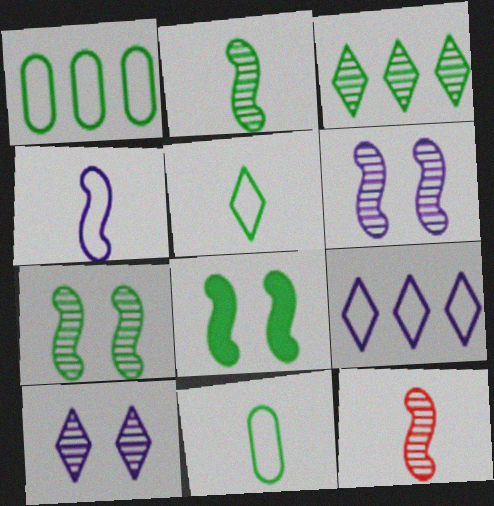[[3, 8, 11]]